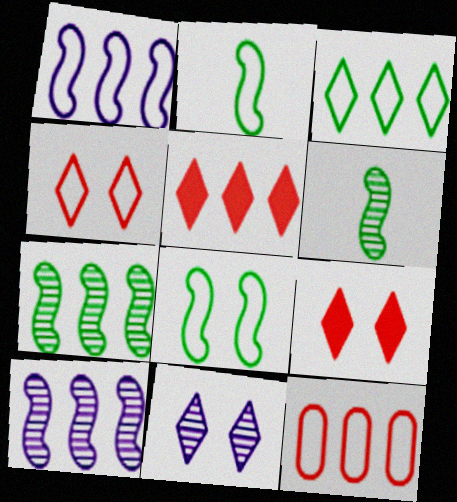[[1, 3, 12]]